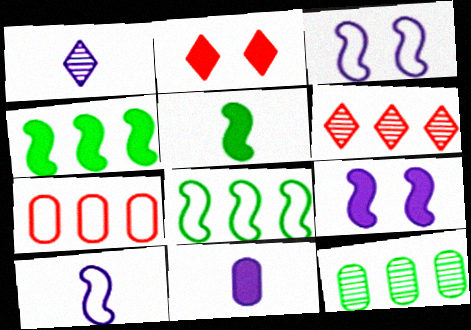[[1, 10, 11], 
[2, 4, 11], 
[2, 10, 12]]